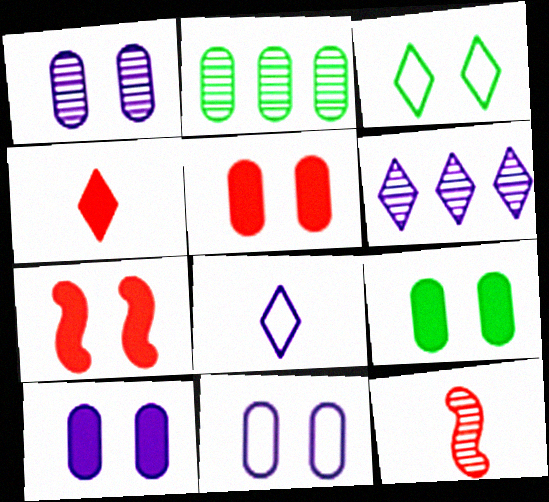[[1, 3, 7], 
[1, 10, 11], 
[2, 7, 8], 
[3, 4, 6], 
[5, 9, 10]]